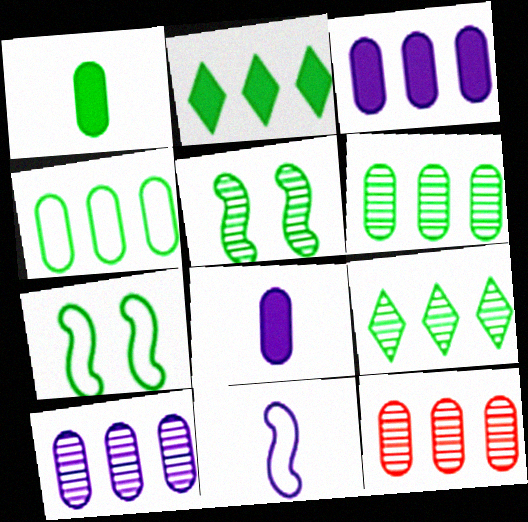[[1, 7, 9], 
[3, 4, 12], 
[6, 10, 12]]